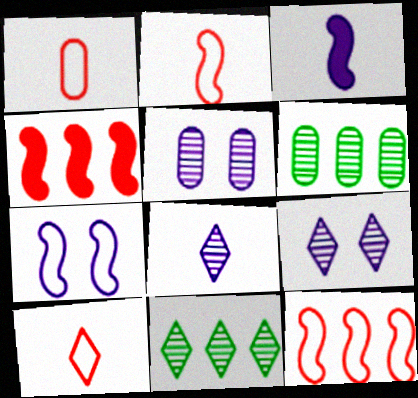[[1, 2, 10]]